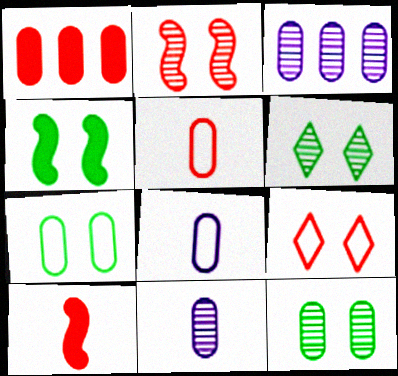[[1, 7, 11], 
[1, 8, 12], 
[4, 6, 7]]